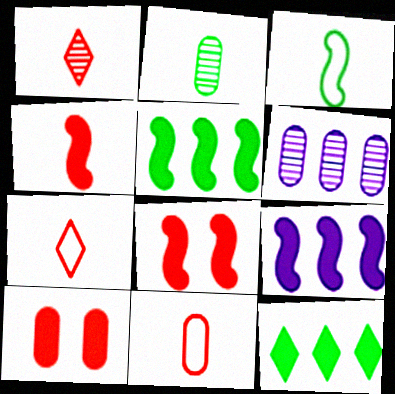[[1, 4, 11]]